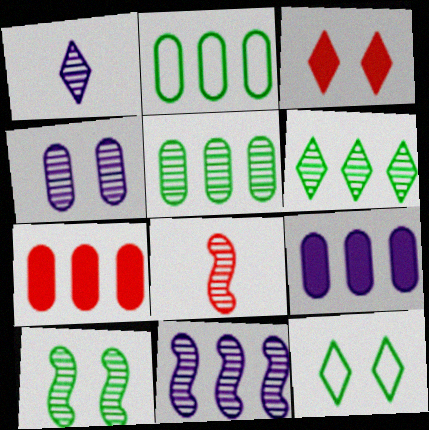[[1, 4, 11], 
[4, 6, 8], 
[8, 9, 12], 
[8, 10, 11]]